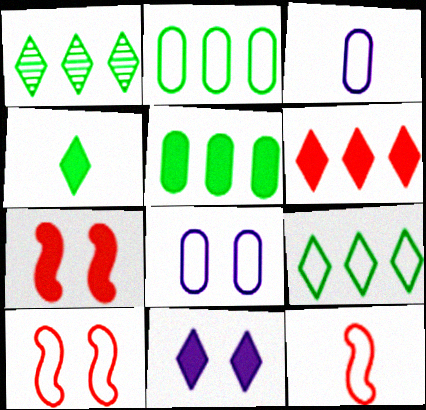[[1, 3, 7], 
[3, 9, 10], 
[4, 6, 11], 
[8, 9, 12]]